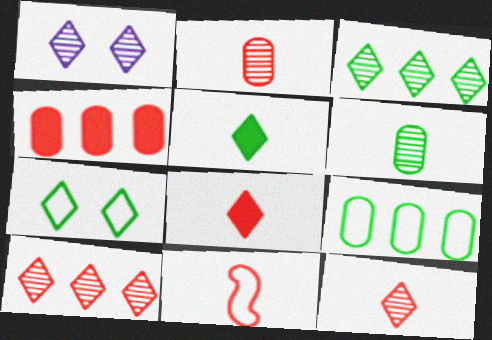[[1, 3, 12], 
[2, 8, 11], 
[3, 5, 7]]